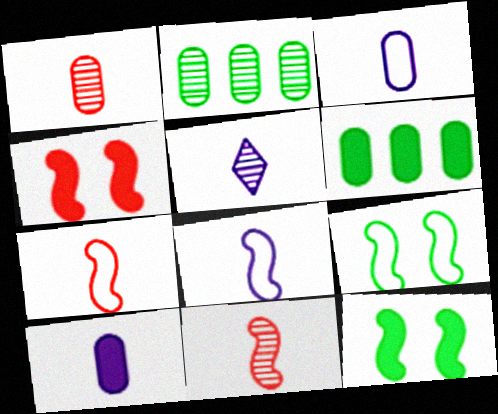[[5, 8, 10]]